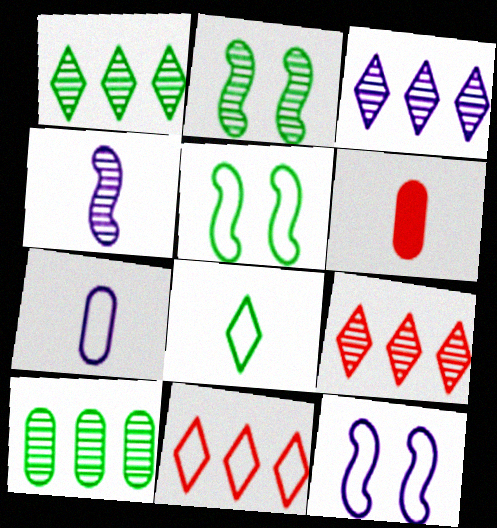[[1, 3, 9], 
[1, 6, 12], 
[3, 5, 6], 
[4, 6, 8], 
[5, 7, 11]]